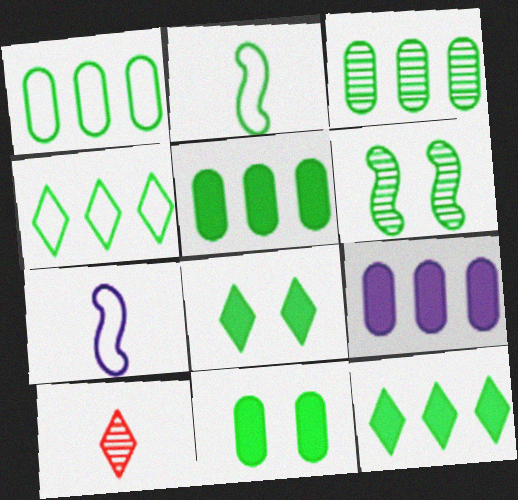[[1, 3, 5], 
[2, 3, 8]]